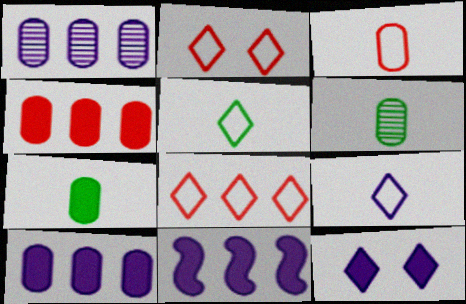[[2, 6, 11]]